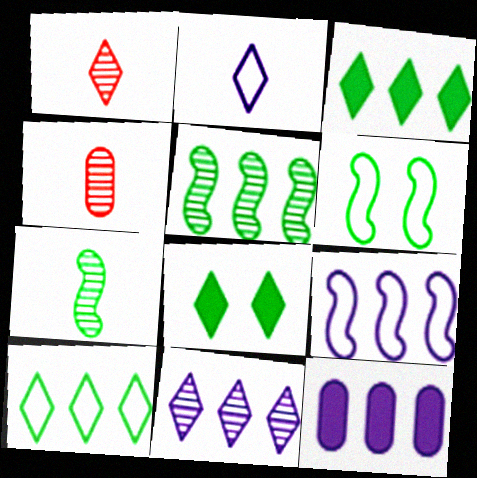[[1, 6, 12], 
[4, 8, 9], 
[9, 11, 12]]